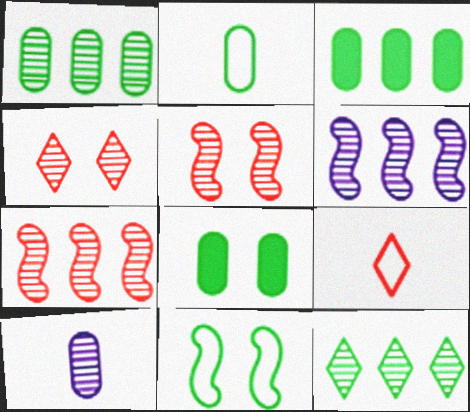[[1, 2, 8], 
[5, 10, 12], 
[6, 8, 9]]